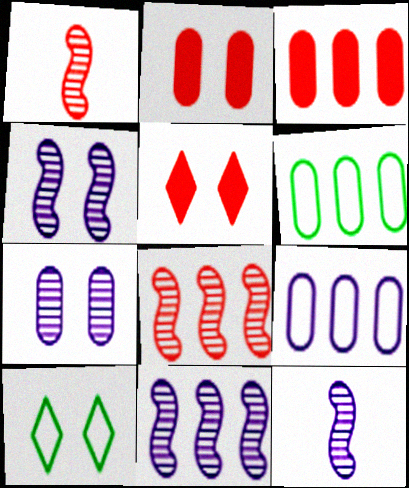[[2, 4, 10], 
[3, 10, 12], 
[4, 11, 12], 
[5, 6, 12]]